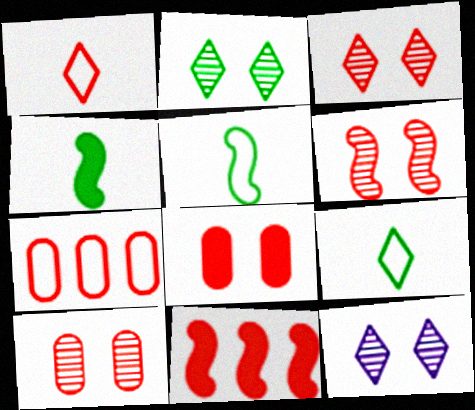[[1, 10, 11], 
[2, 3, 12], 
[3, 6, 10], 
[4, 7, 12]]